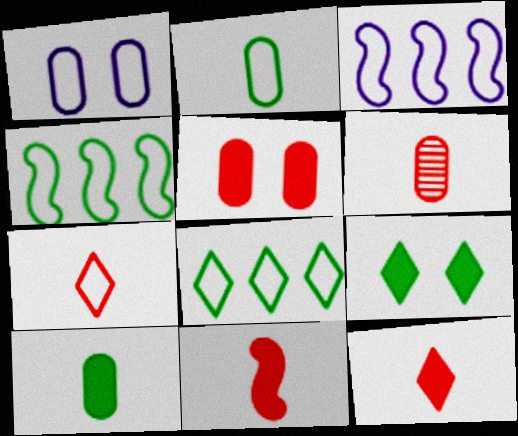[[1, 4, 7], 
[3, 6, 9], 
[6, 7, 11]]